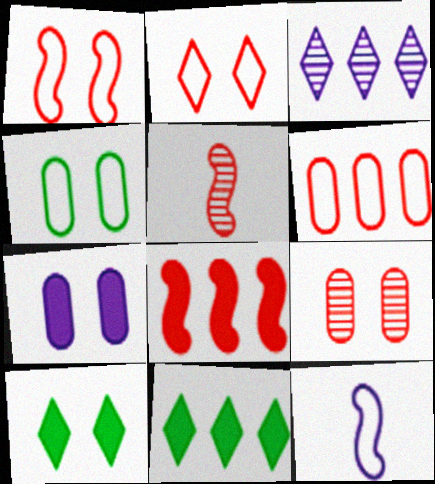[[1, 5, 8], 
[3, 7, 12], 
[4, 7, 9], 
[9, 11, 12]]